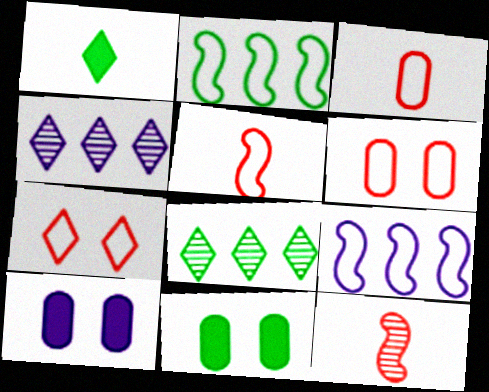[[1, 4, 7], 
[4, 5, 11], 
[5, 8, 10]]